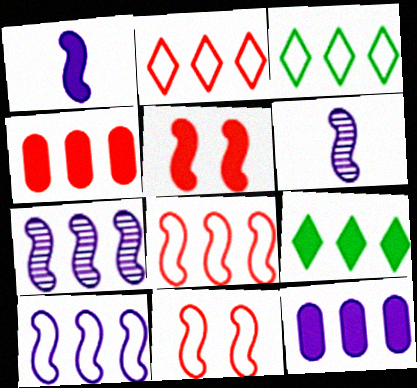[[3, 4, 7]]